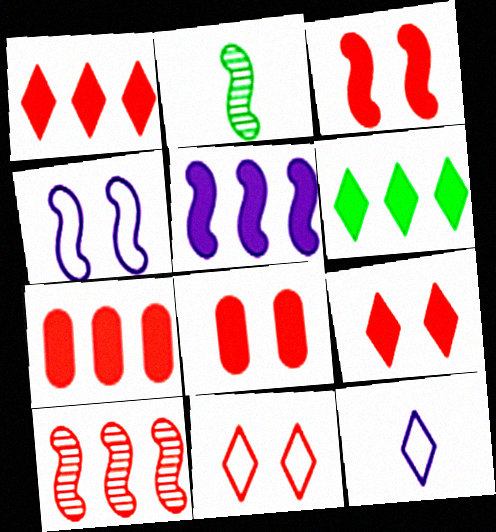[[3, 8, 9], 
[5, 6, 7]]